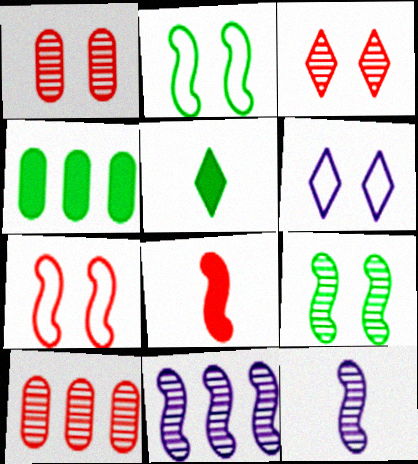[[2, 8, 11]]